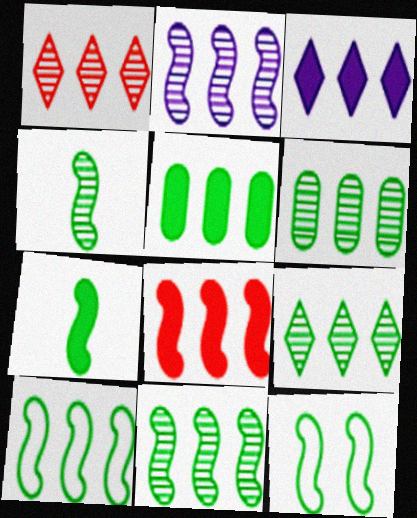[[1, 2, 6], 
[2, 8, 10], 
[3, 5, 8], 
[5, 9, 10], 
[6, 9, 11], 
[7, 11, 12]]